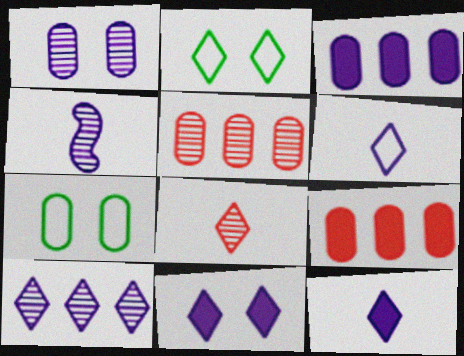[[1, 4, 10], 
[2, 4, 9], 
[6, 10, 11]]